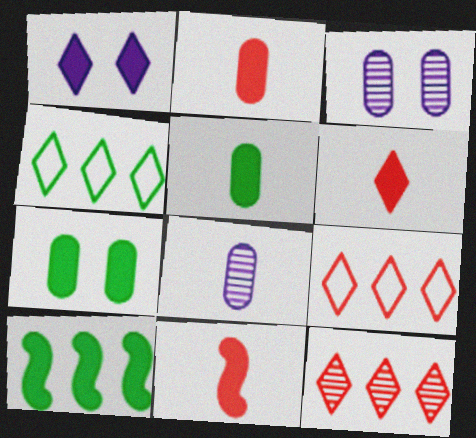[[1, 2, 10], 
[2, 6, 11], 
[3, 4, 11]]